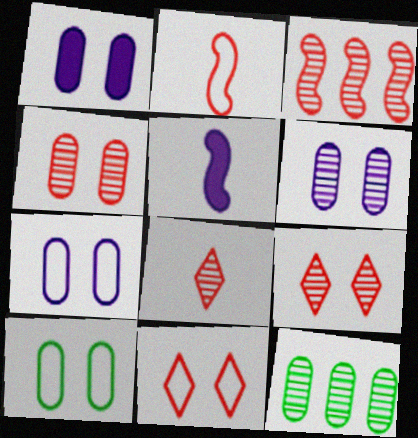[[1, 4, 10], 
[1, 6, 7], 
[3, 4, 8], 
[5, 11, 12]]